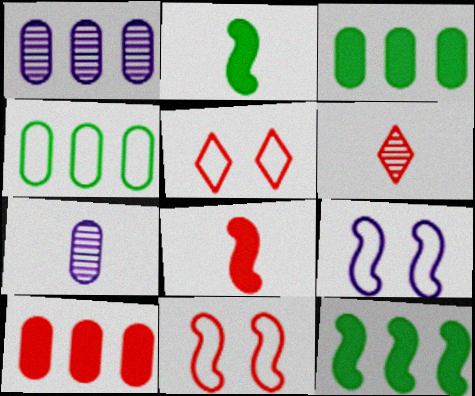[[1, 2, 5], 
[1, 4, 10], 
[3, 6, 9], 
[5, 7, 12], 
[6, 10, 11]]